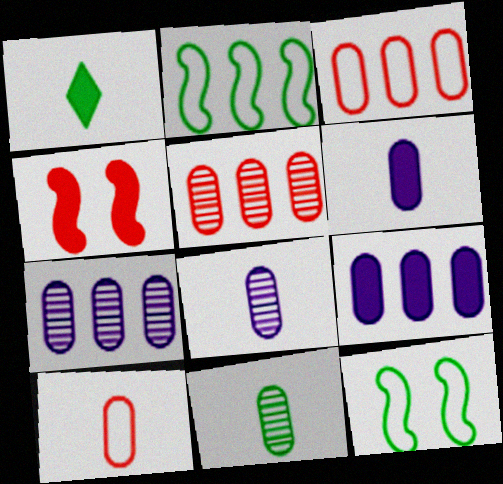[[1, 4, 9], 
[6, 10, 11]]